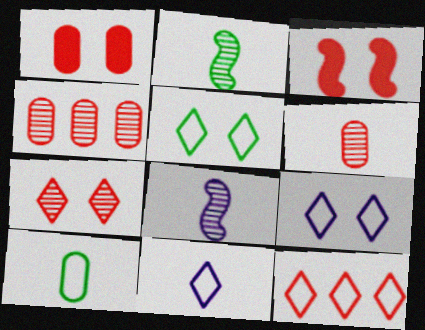[[3, 6, 12], 
[5, 11, 12]]